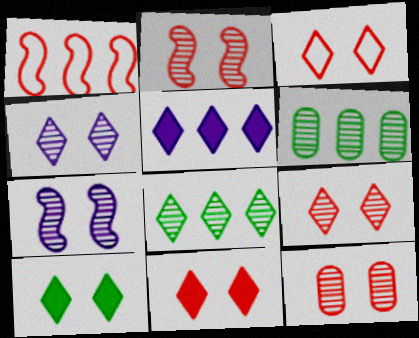[[1, 5, 6], 
[2, 9, 12], 
[3, 4, 10], 
[3, 9, 11]]